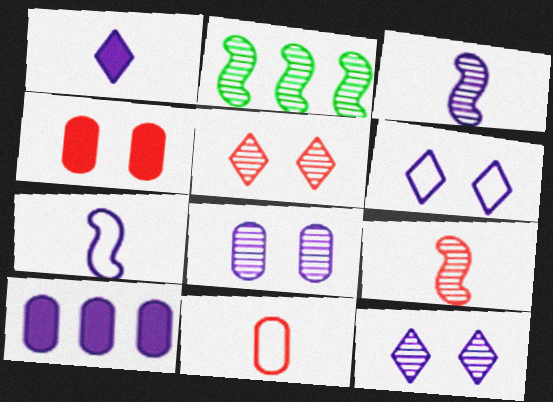[[3, 6, 10], 
[7, 10, 12]]